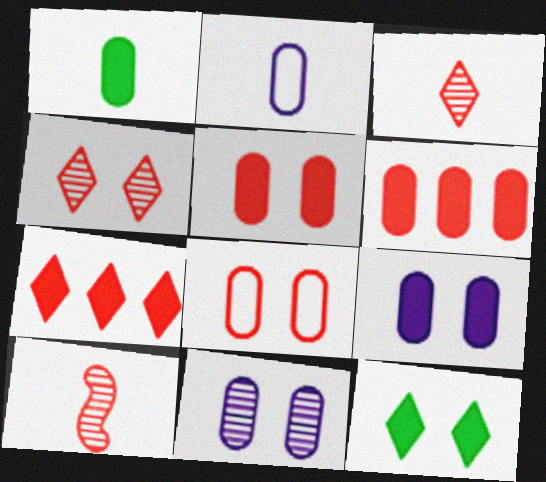[[1, 6, 9], 
[7, 8, 10]]